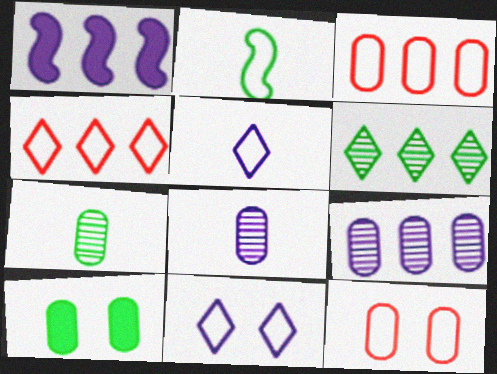[[1, 3, 6], 
[1, 8, 11], 
[2, 3, 11], 
[2, 6, 10], 
[3, 8, 10]]